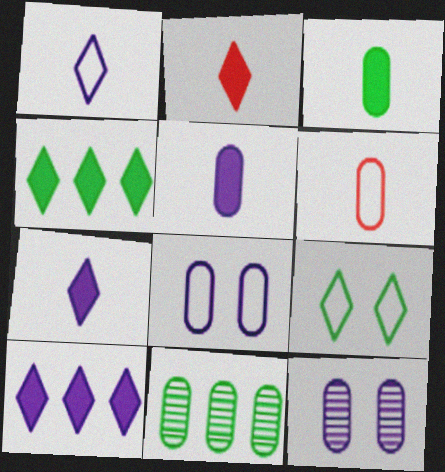[]